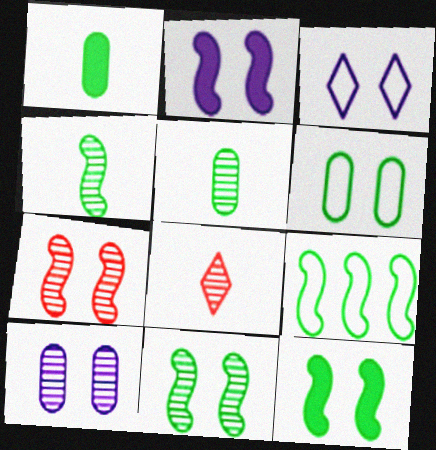[[2, 3, 10], 
[4, 9, 12]]